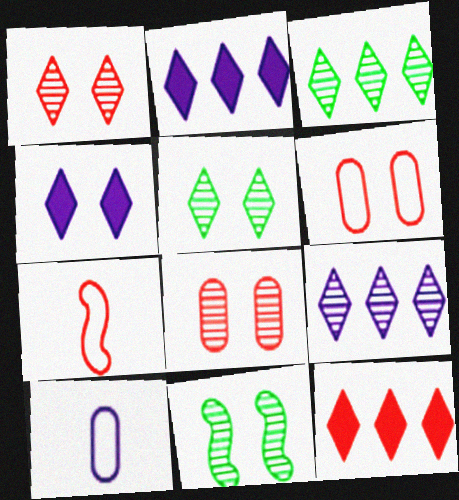[[4, 6, 11], 
[7, 8, 12], 
[10, 11, 12]]